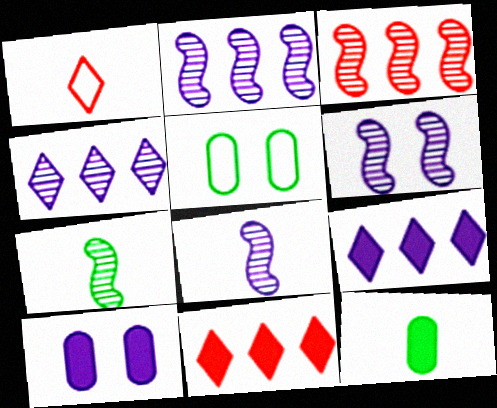[[1, 8, 12], 
[2, 6, 8], 
[3, 6, 7], 
[5, 8, 11]]